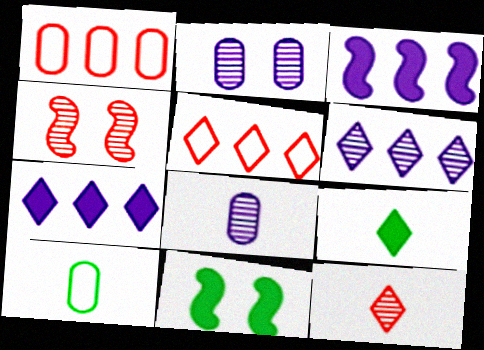[[4, 7, 10], 
[5, 8, 11]]